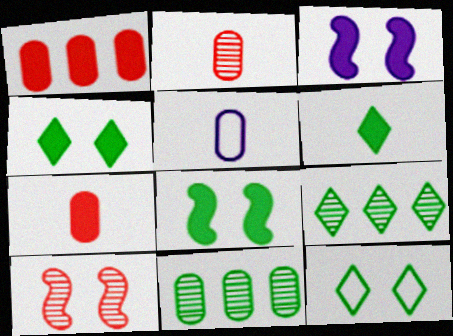[[1, 3, 6], 
[6, 9, 12]]